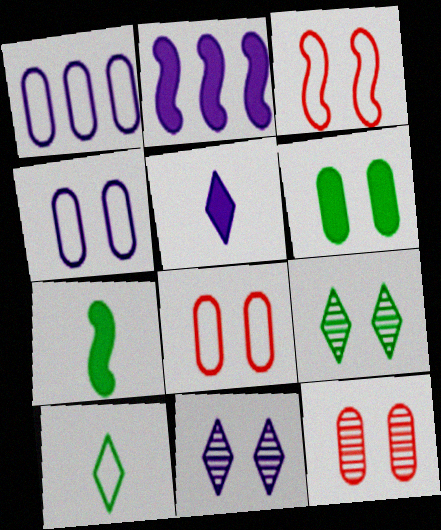[[1, 3, 10], 
[2, 10, 12], 
[3, 6, 11], 
[4, 6, 12]]